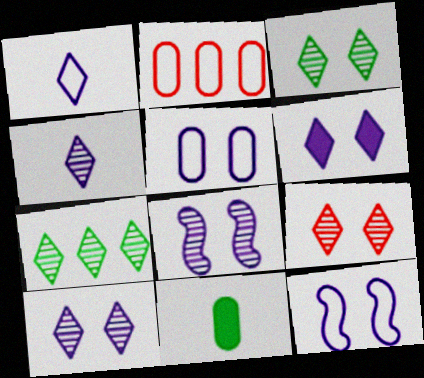[[3, 9, 10], 
[4, 7, 9], 
[5, 6, 8]]